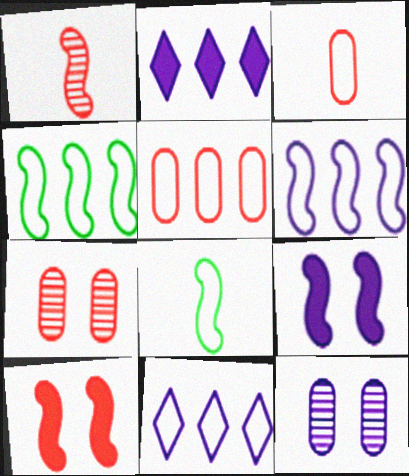[[1, 4, 9], 
[2, 7, 8], 
[4, 5, 11]]